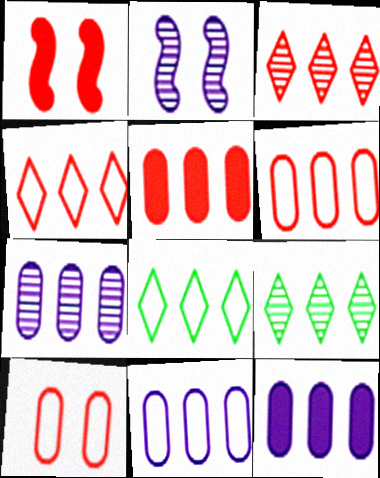[[7, 11, 12]]